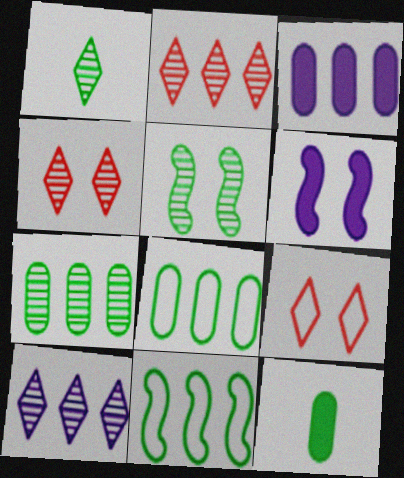[[1, 4, 10], 
[1, 5, 7], 
[2, 3, 11]]